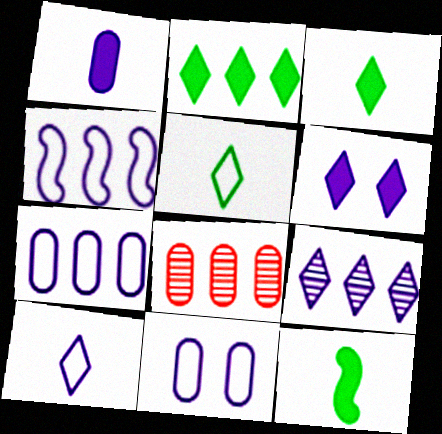[[2, 4, 8], 
[4, 10, 11], 
[6, 9, 10]]